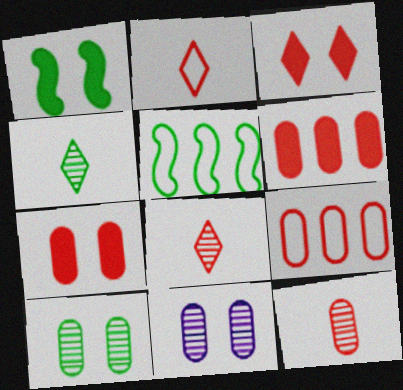[[7, 9, 12]]